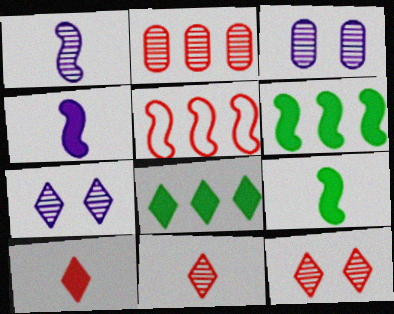[]